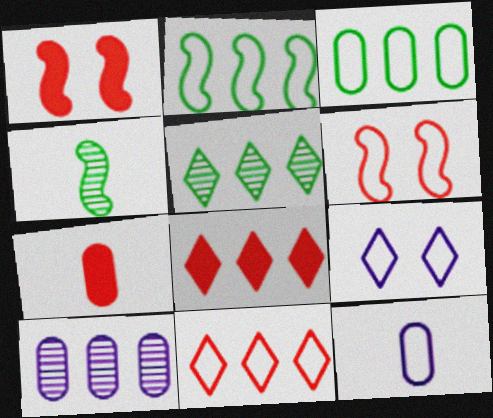[[1, 5, 12], 
[1, 7, 8], 
[2, 8, 10]]